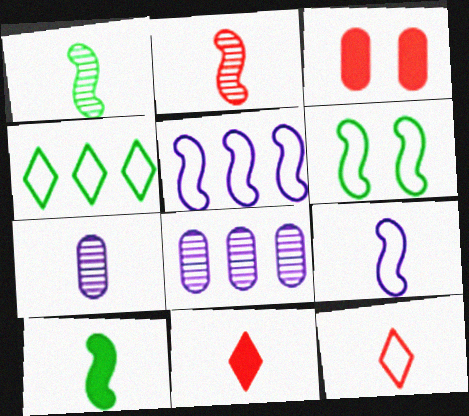[[2, 9, 10], 
[6, 8, 11], 
[7, 10, 12]]